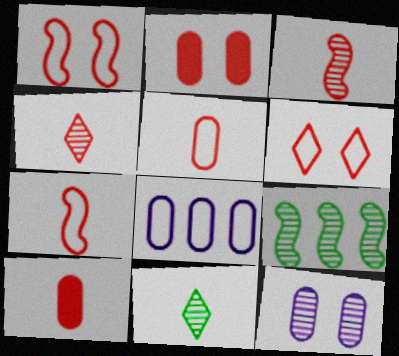[[4, 7, 10], 
[4, 9, 12]]